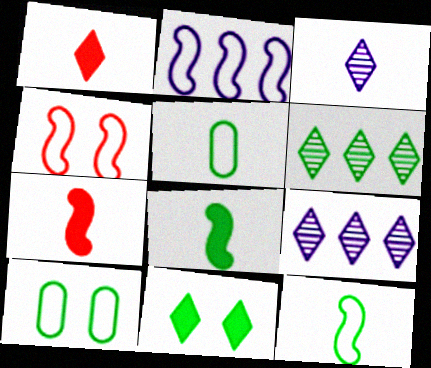[[2, 4, 12], 
[3, 5, 7], 
[6, 8, 10], 
[7, 9, 10]]